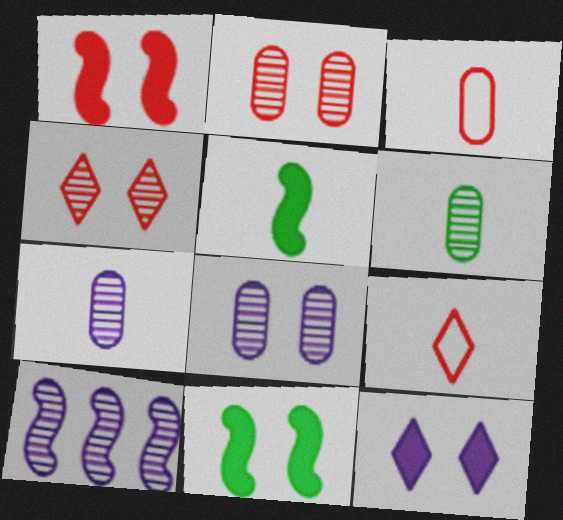[[4, 6, 10], 
[5, 7, 9]]